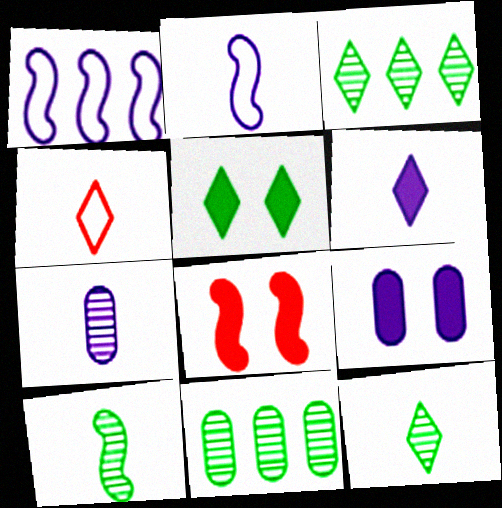[[1, 8, 10], 
[2, 6, 7], 
[4, 6, 12], 
[5, 8, 9]]